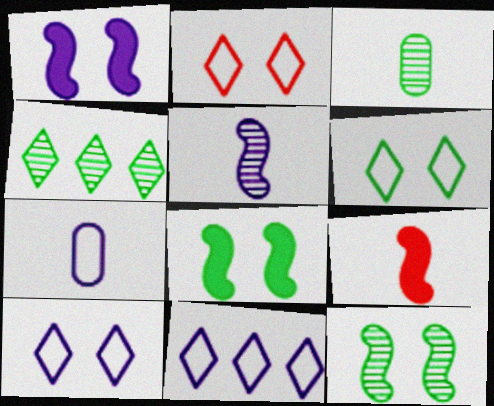[[2, 6, 10], 
[3, 4, 12]]